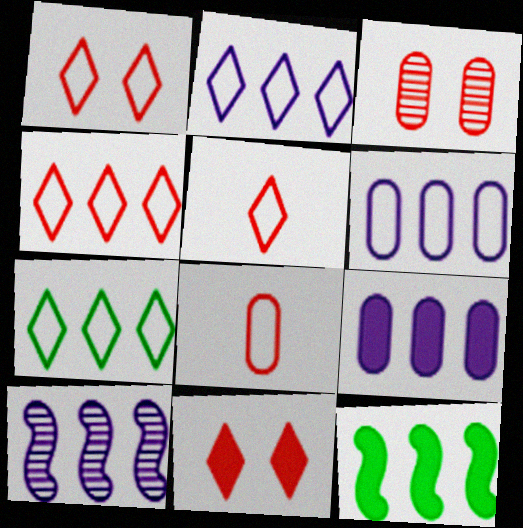[[1, 4, 5], 
[2, 4, 7], 
[2, 9, 10]]